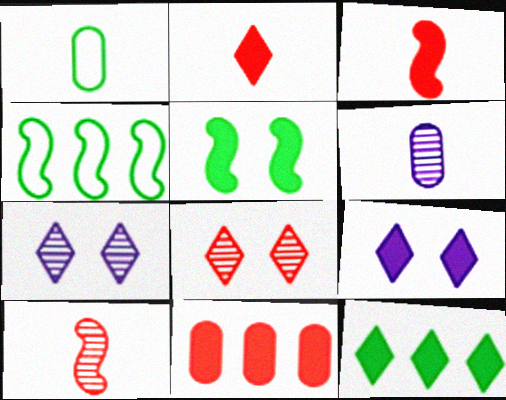[[2, 9, 12]]